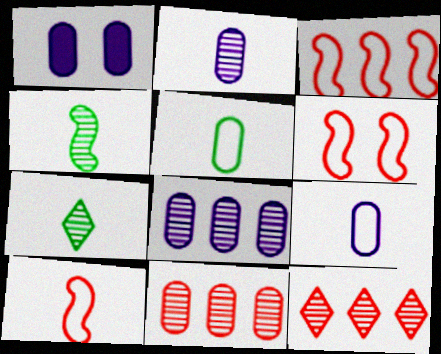[[1, 3, 7], 
[1, 5, 11], 
[1, 8, 9], 
[3, 6, 10]]